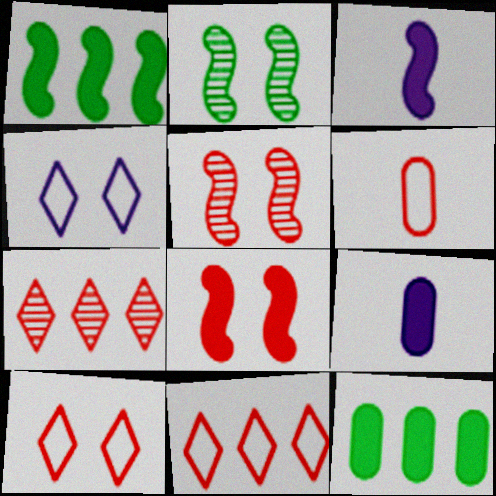[[1, 3, 8], 
[2, 9, 11], 
[6, 7, 8]]